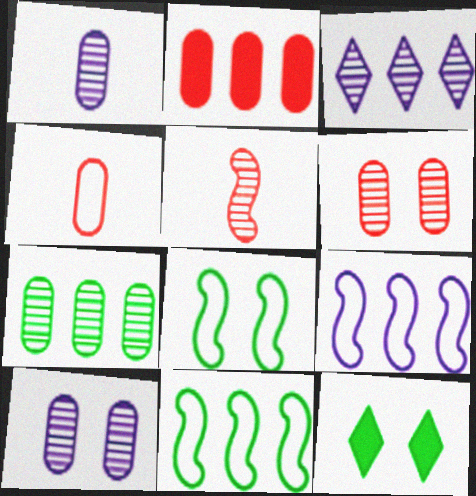[[1, 6, 7], 
[2, 3, 11], 
[2, 4, 6]]